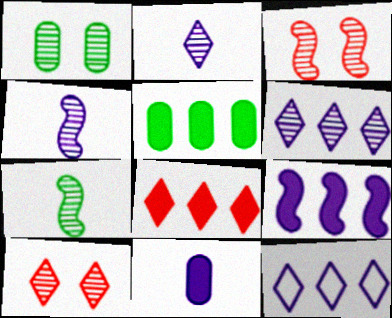[[5, 8, 9]]